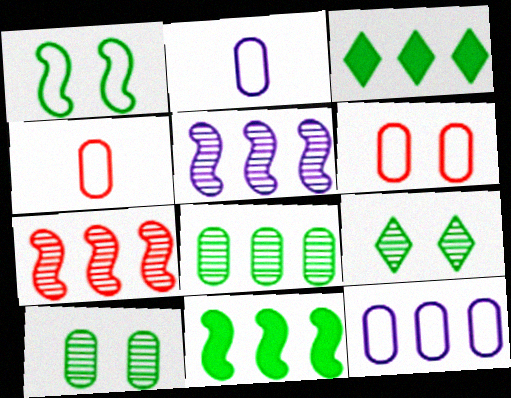[[3, 7, 12]]